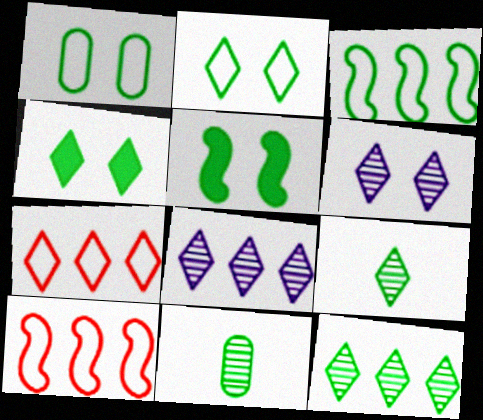[[3, 4, 11]]